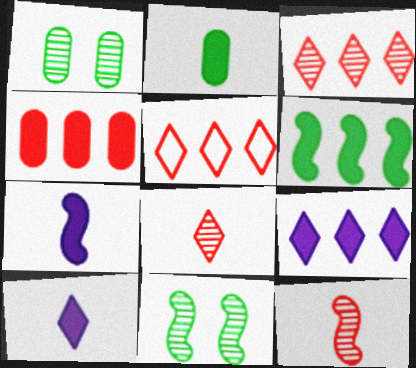[[1, 5, 7], 
[4, 6, 9]]